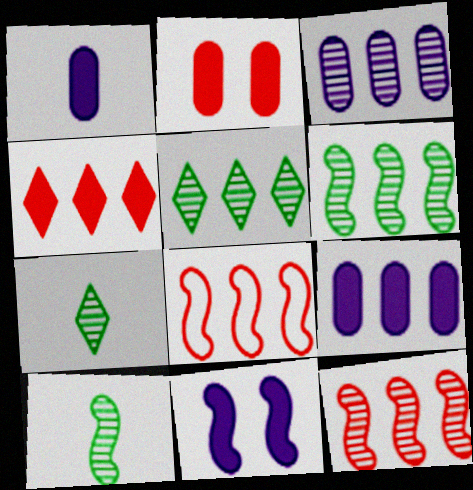[[3, 5, 12], 
[5, 8, 9], 
[8, 10, 11]]